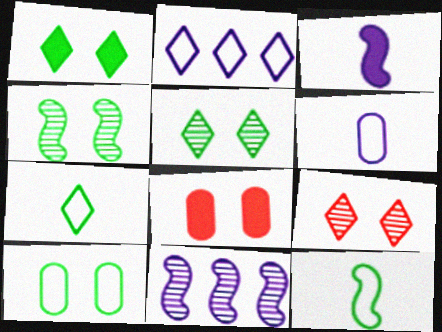[[1, 4, 10], 
[7, 8, 11]]